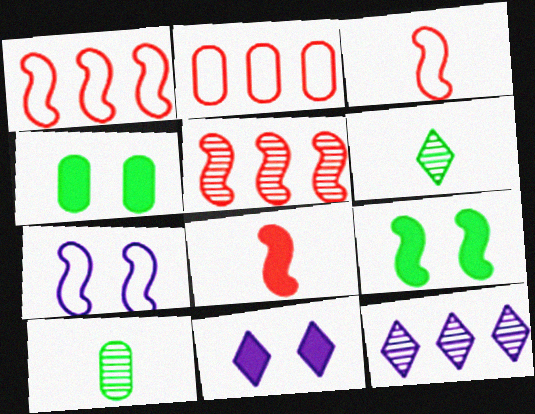[[1, 10, 11], 
[3, 4, 12]]